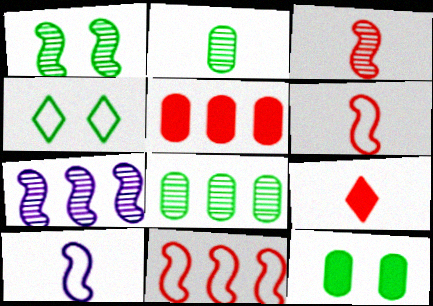[[1, 3, 7], 
[1, 4, 12], 
[2, 9, 10]]